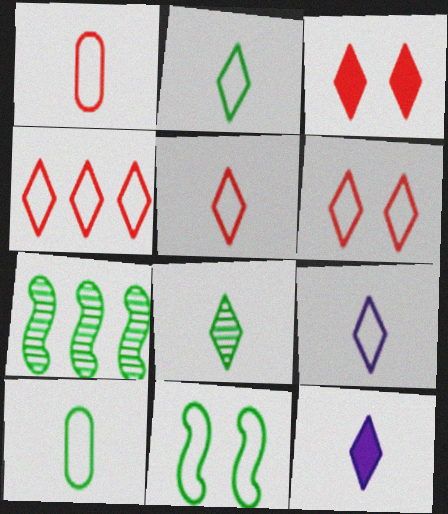[[2, 5, 9], 
[4, 5, 6], 
[5, 8, 12]]